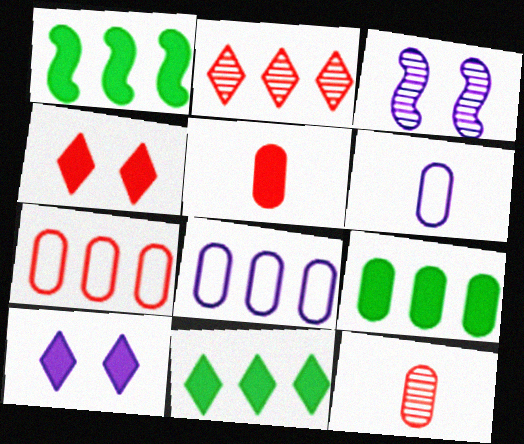[[1, 2, 8], 
[1, 5, 10], 
[1, 9, 11]]